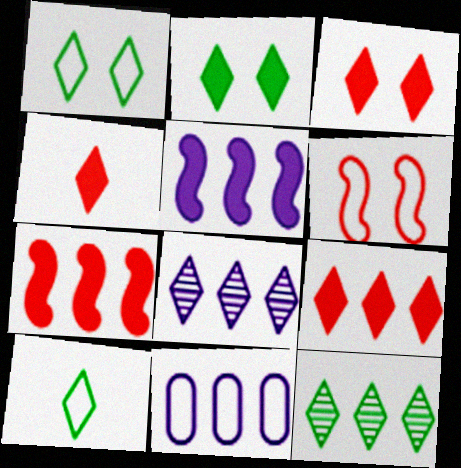[[1, 4, 8], 
[2, 10, 12], 
[3, 4, 9], 
[3, 8, 10], 
[5, 8, 11], 
[6, 10, 11], 
[7, 11, 12]]